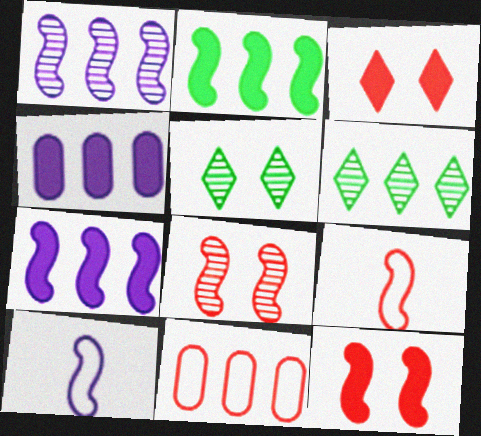[[2, 8, 10], 
[4, 5, 9], 
[6, 7, 11]]